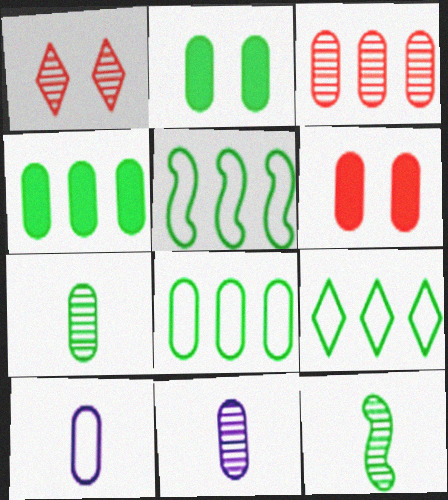[[2, 3, 10], 
[2, 7, 8], 
[2, 9, 12], 
[5, 8, 9], 
[6, 8, 11]]